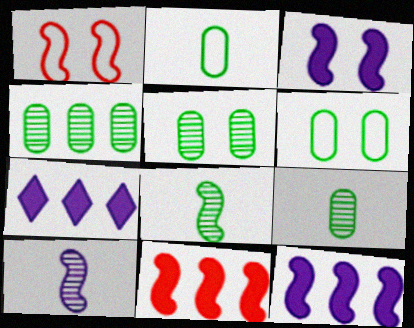[[1, 7, 9], 
[1, 8, 12], 
[4, 5, 9]]